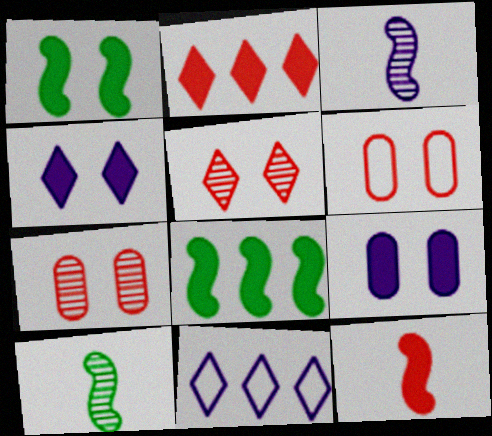[[3, 9, 11]]